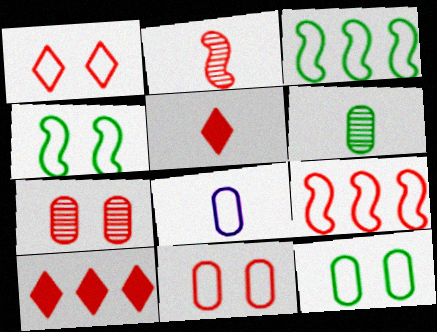[[1, 3, 8], 
[2, 10, 11], 
[5, 7, 9]]